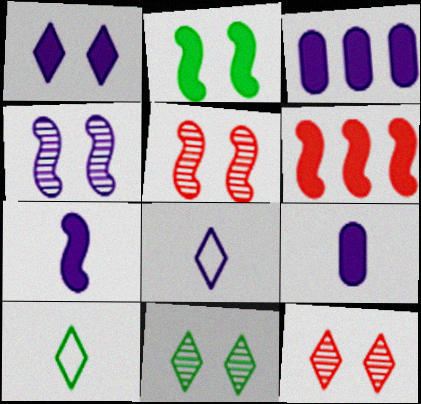[[1, 3, 7], 
[2, 6, 7], 
[3, 4, 8], 
[3, 5, 10]]